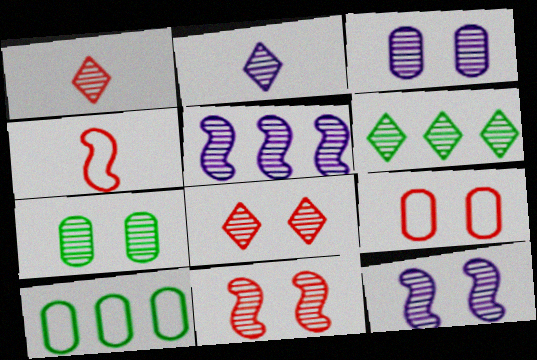[[1, 5, 7], 
[2, 3, 5], 
[2, 6, 8], 
[7, 8, 12]]